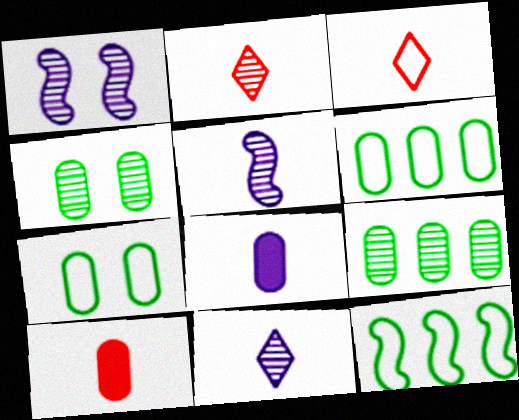[[1, 2, 9]]